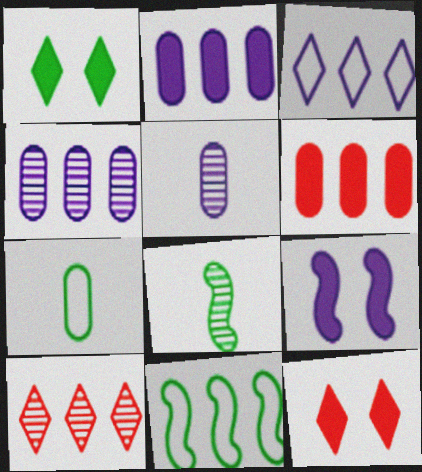[[2, 10, 11], 
[3, 5, 9], 
[5, 11, 12], 
[7, 9, 10]]